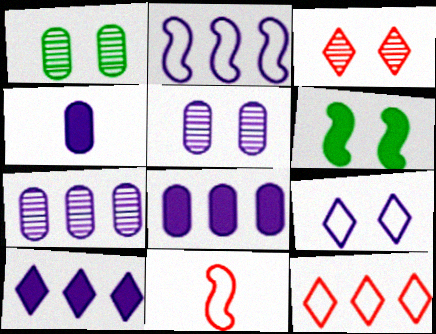[[1, 10, 11], 
[2, 7, 10]]